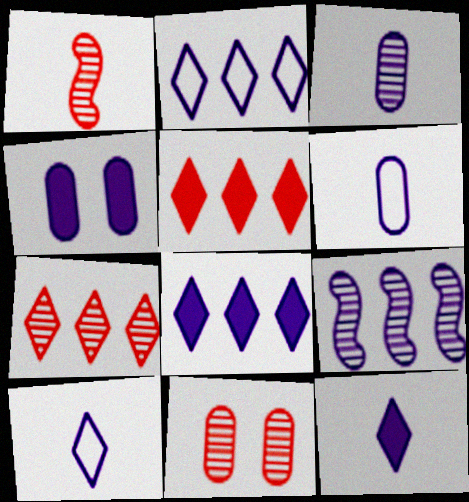[[1, 7, 11], 
[4, 9, 10]]